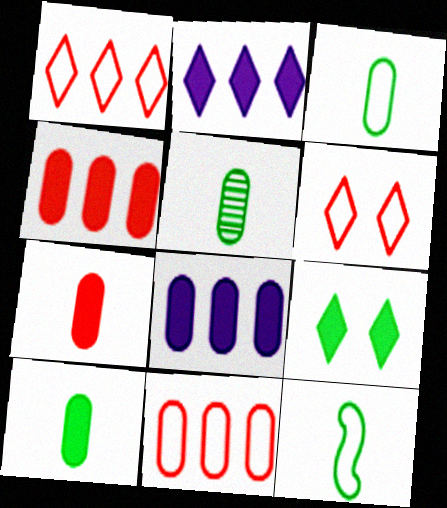[[3, 5, 10]]